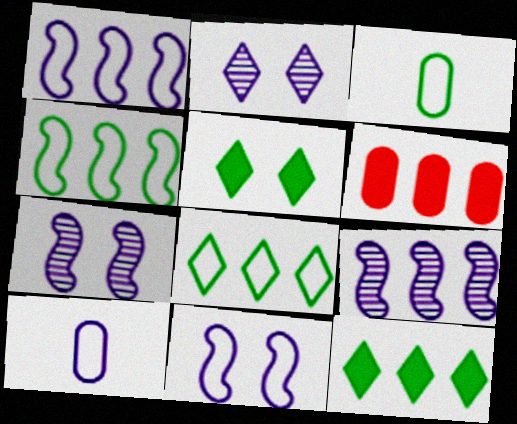[[6, 8, 9]]